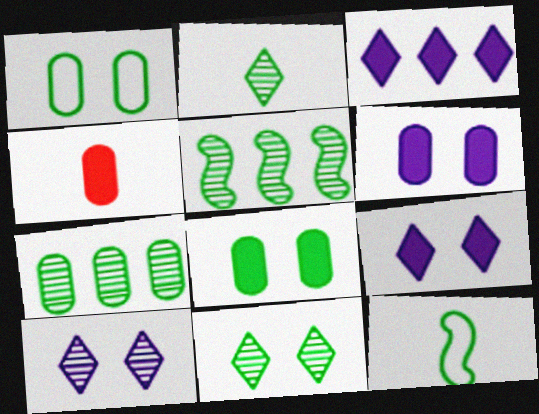[]